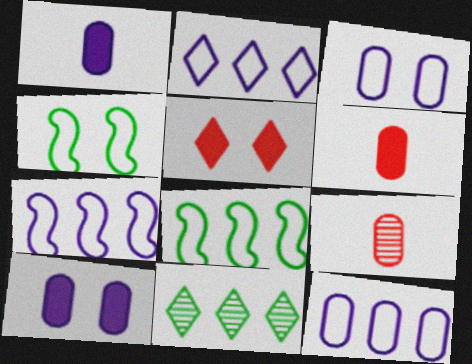[[2, 7, 12]]